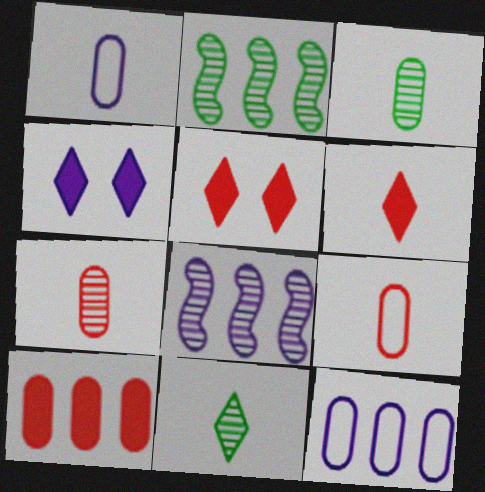[[1, 2, 5], 
[1, 4, 8], 
[2, 4, 9]]